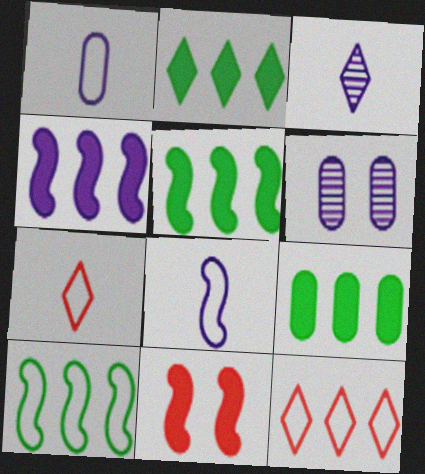[[2, 5, 9], 
[5, 6, 7]]